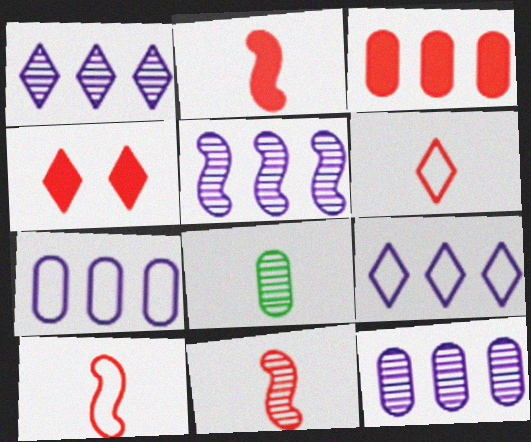[[1, 5, 12], 
[2, 3, 4], 
[2, 10, 11]]